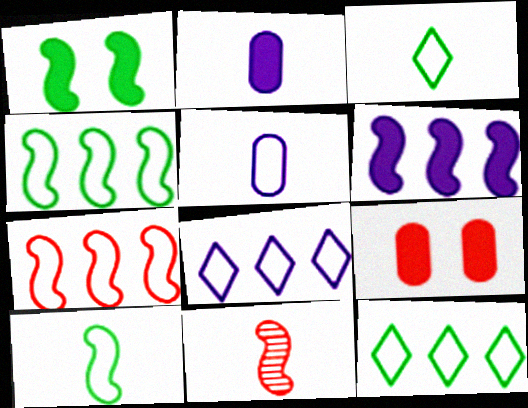[[2, 3, 11]]